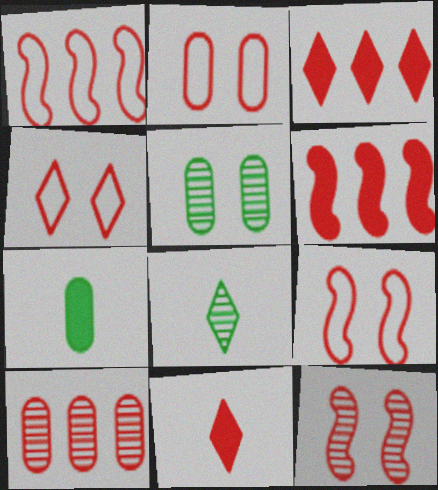[[1, 3, 10], 
[2, 4, 9], 
[9, 10, 11]]